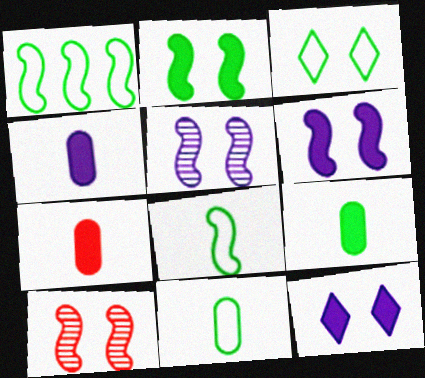[[1, 3, 11], 
[4, 7, 9]]